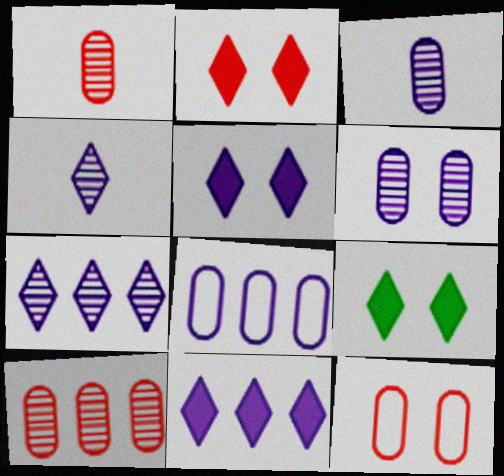[[2, 5, 9]]